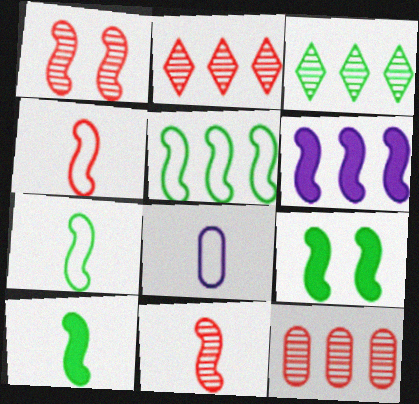[[1, 6, 7], 
[2, 8, 9]]